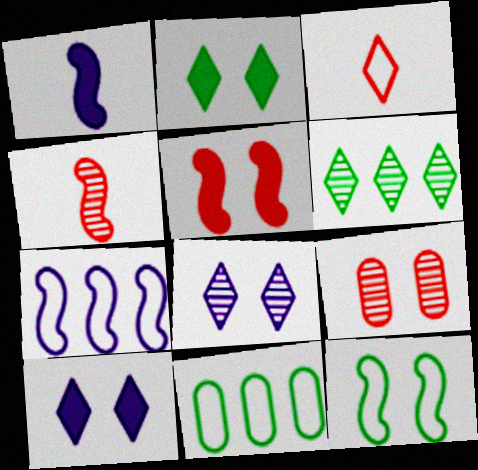[[3, 6, 10], 
[4, 10, 11], 
[9, 10, 12]]